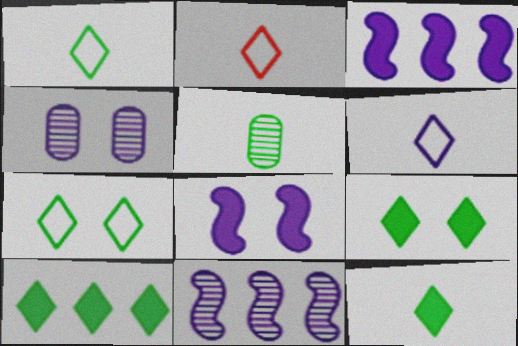[[1, 2, 6], 
[3, 4, 6], 
[9, 10, 12]]